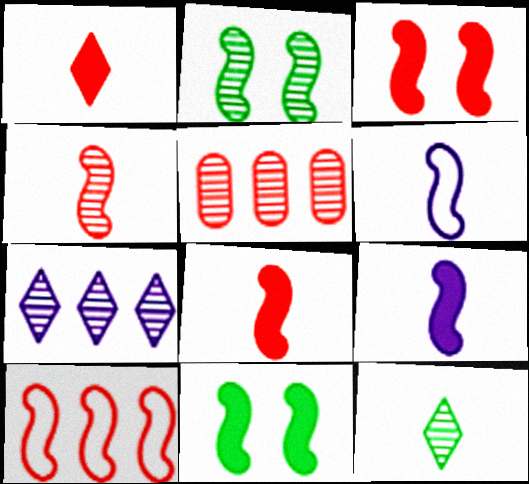[[2, 9, 10], 
[3, 4, 10]]